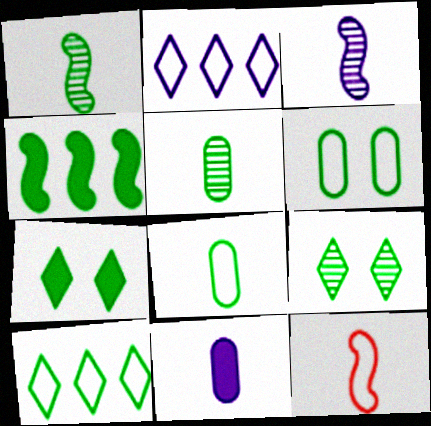[[2, 6, 12], 
[4, 8, 9]]